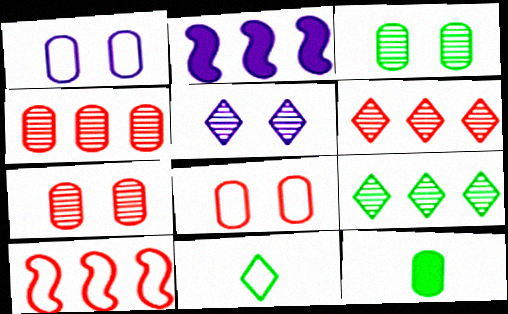[[1, 4, 12], 
[1, 10, 11], 
[2, 7, 11], 
[5, 10, 12]]